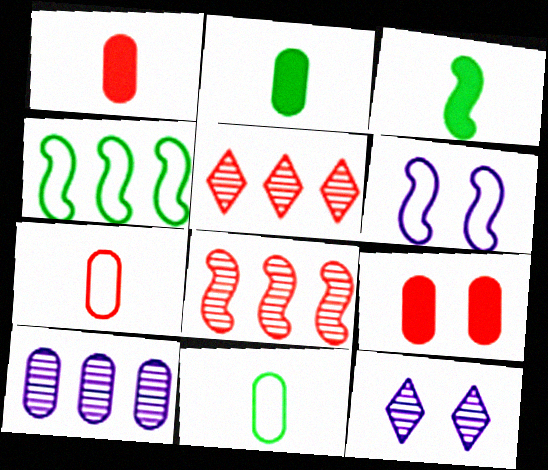[[1, 4, 12], 
[2, 5, 6], 
[3, 6, 8], 
[9, 10, 11]]